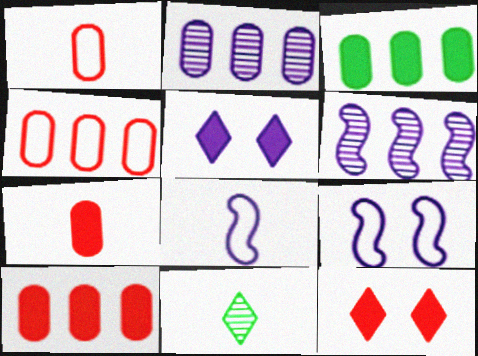[[2, 3, 4], 
[2, 5, 8], 
[7, 8, 11], 
[9, 10, 11]]